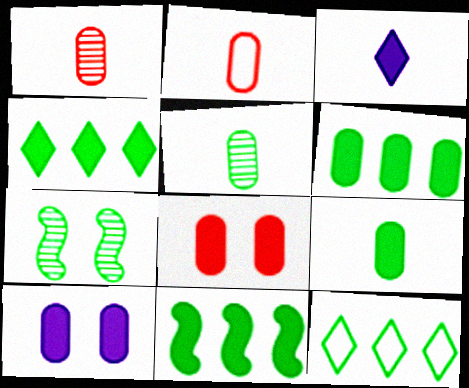[[3, 8, 11], 
[4, 6, 11], 
[7, 9, 12]]